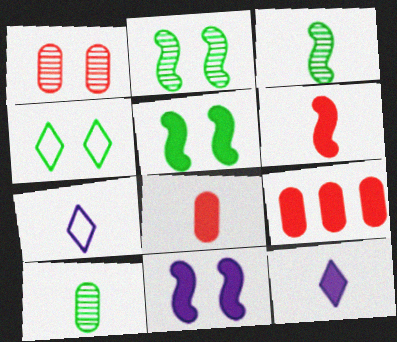[[1, 4, 11], 
[2, 7, 9], 
[3, 7, 8], 
[5, 9, 12], 
[6, 7, 10]]